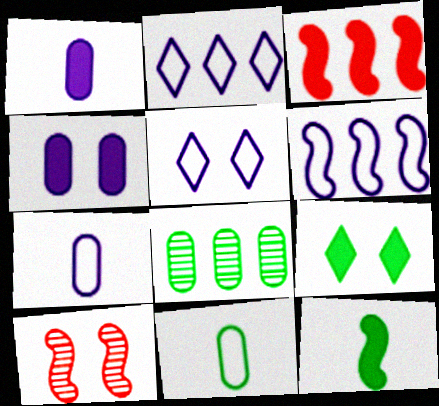[[1, 3, 9], 
[2, 3, 8], 
[5, 6, 7], 
[6, 10, 12]]